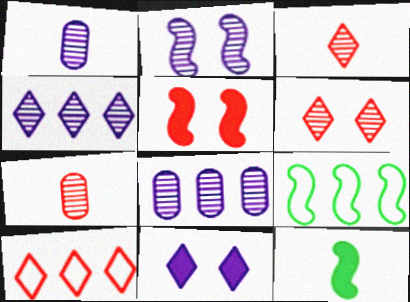[[1, 2, 4], 
[5, 7, 10], 
[7, 9, 11]]